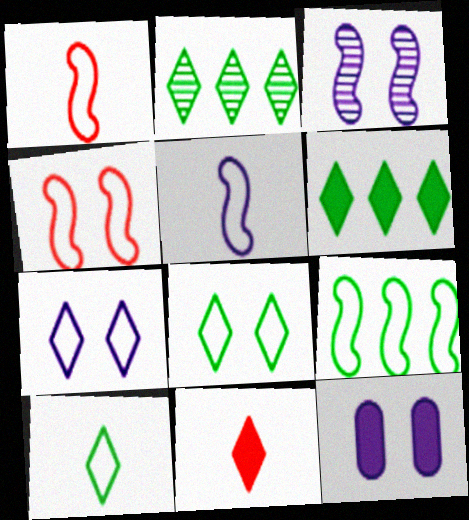[[1, 2, 12], 
[2, 7, 11], 
[3, 7, 12], 
[4, 5, 9]]